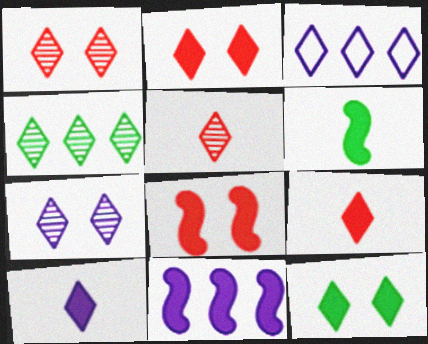[[3, 5, 12], 
[3, 7, 10], 
[4, 5, 7], 
[6, 8, 11]]